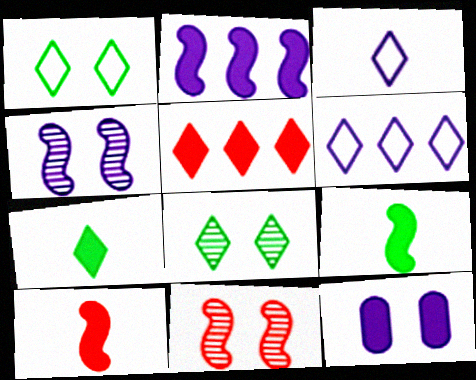[[1, 11, 12], 
[3, 5, 8], 
[5, 9, 12]]